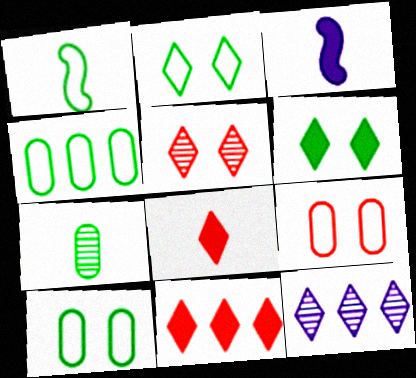[[1, 2, 4], 
[2, 8, 12], 
[3, 4, 5]]